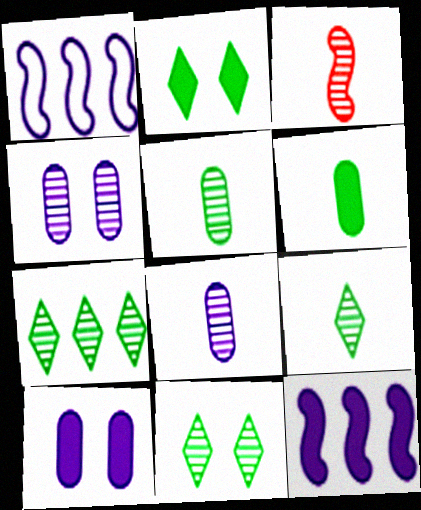[[3, 4, 7], 
[3, 8, 9], 
[7, 9, 11]]